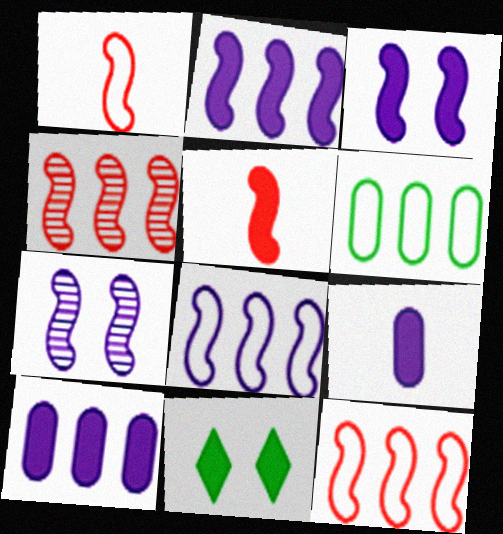[[5, 10, 11]]